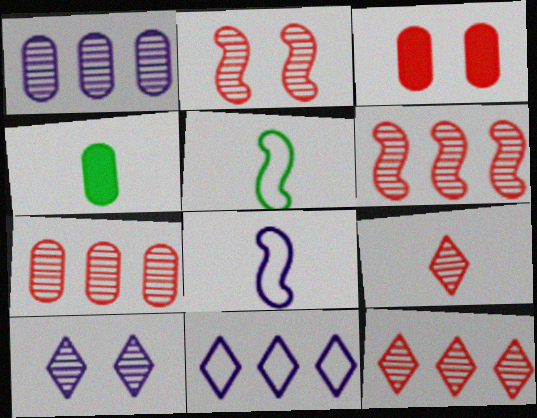[[2, 4, 11], 
[2, 7, 9], 
[4, 8, 9], 
[6, 7, 12]]